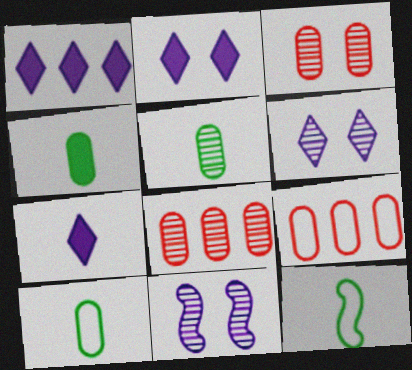[[1, 2, 7], 
[1, 3, 12], 
[2, 8, 12], 
[4, 5, 10]]